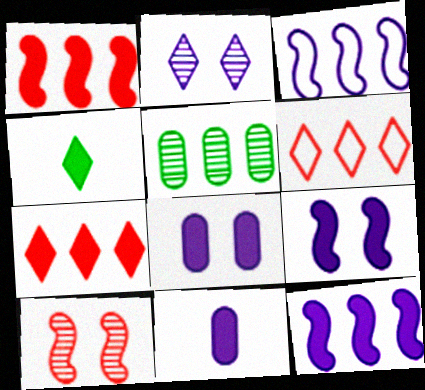[[1, 4, 8], 
[2, 3, 11], 
[2, 4, 6], 
[3, 5, 7], 
[5, 6, 12]]